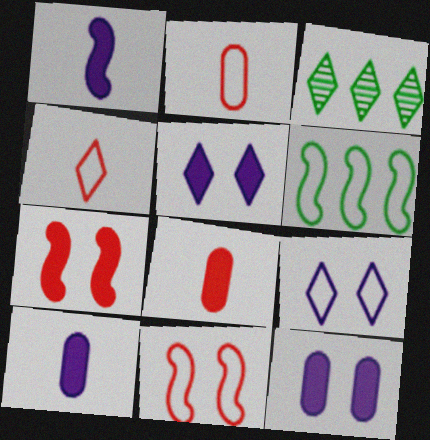[[2, 6, 9], 
[3, 4, 5], 
[3, 10, 11]]